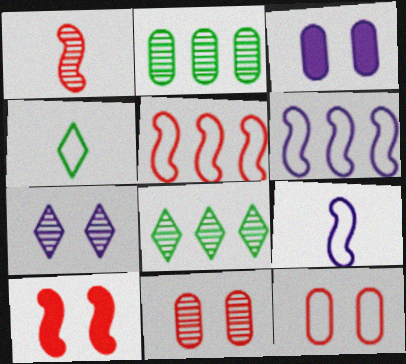[[1, 2, 7], 
[1, 5, 10], 
[4, 6, 12]]